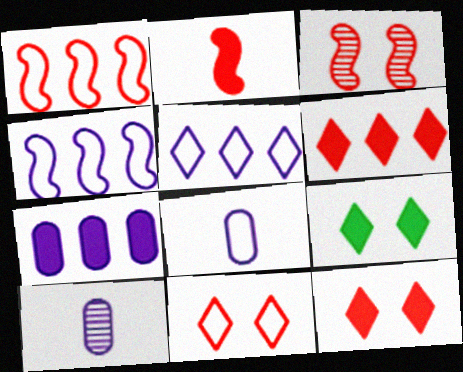[[1, 2, 3], 
[1, 9, 10], 
[2, 7, 9]]